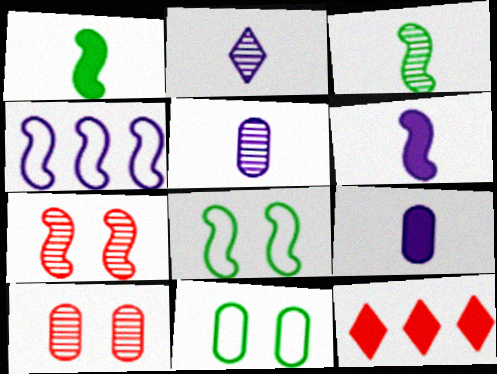[[1, 4, 7], 
[5, 8, 12]]